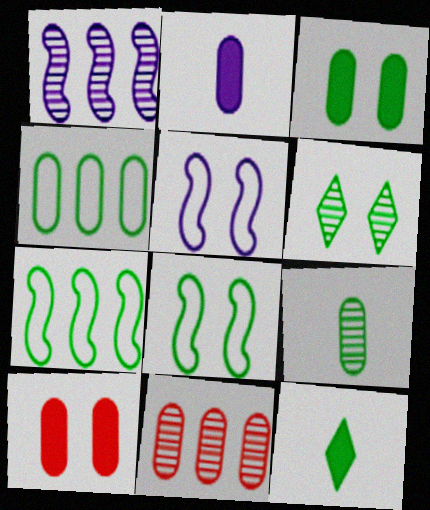[[3, 4, 9], 
[3, 6, 8], 
[5, 6, 10], 
[5, 11, 12]]